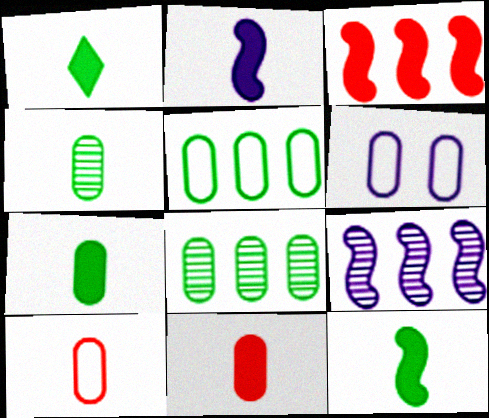[[1, 2, 11], 
[1, 7, 12], 
[5, 6, 10], 
[6, 8, 11]]